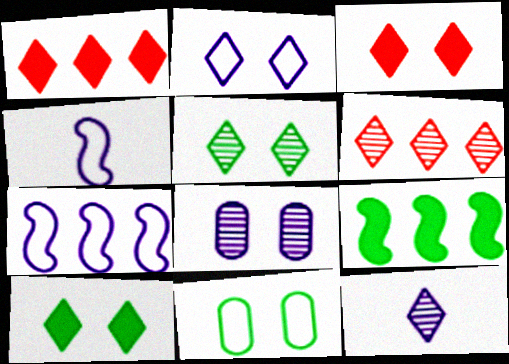[[2, 3, 5], 
[5, 6, 12]]